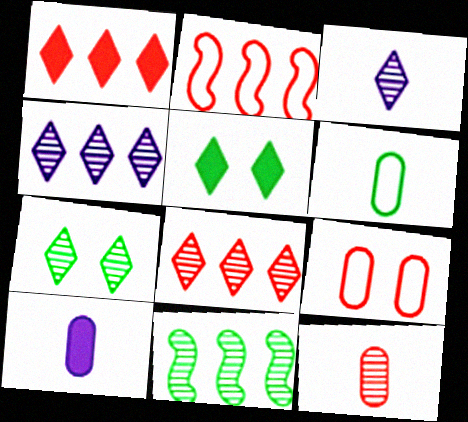[[2, 7, 10], 
[3, 7, 8], 
[5, 6, 11], 
[6, 10, 12]]